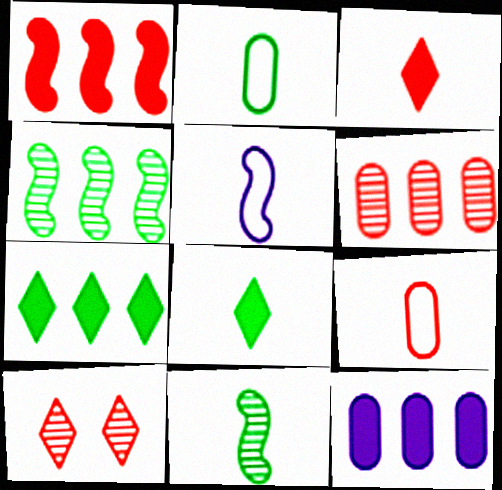[[1, 7, 12], 
[1, 9, 10], 
[2, 8, 11]]